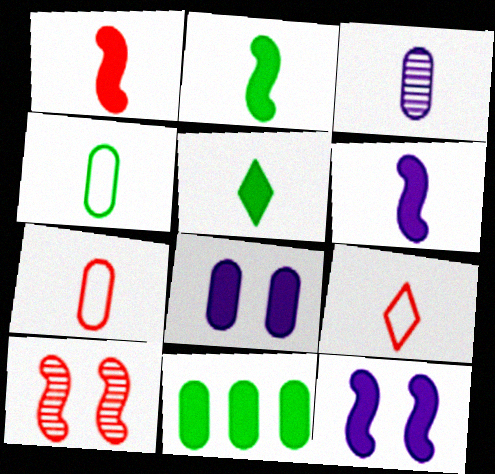[[1, 2, 6], 
[2, 3, 9]]